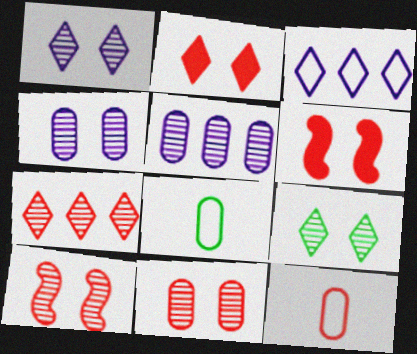[[4, 9, 10], 
[6, 7, 12]]